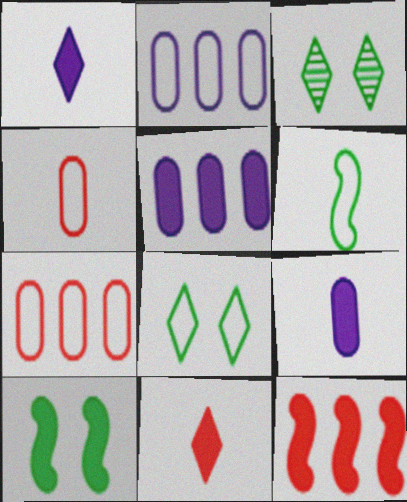[[5, 10, 11]]